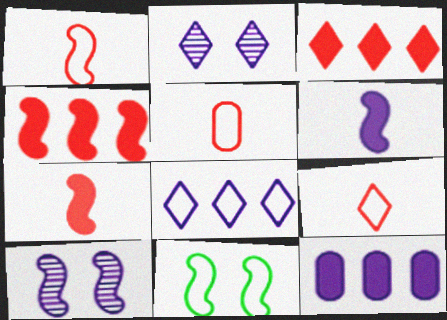[[1, 5, 9], 
[5, 8, 11]]